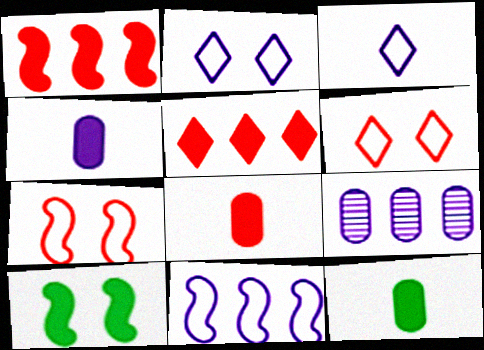[[4, 5, 10], 
[4, 8, 12]]